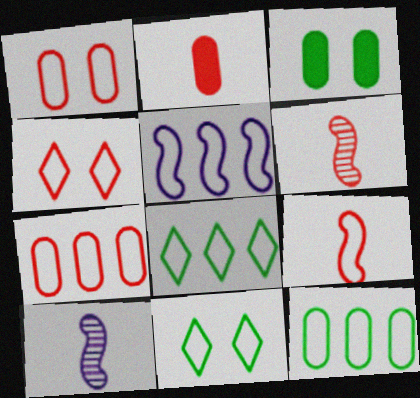[[4, 7, 9], 
[5, 7, 8]]